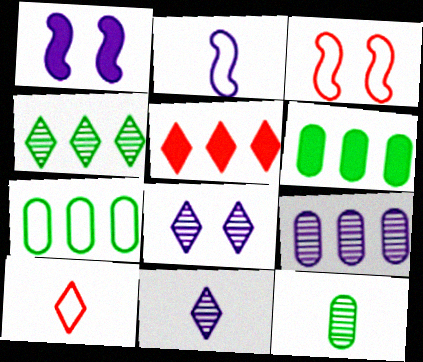[[3, 6, 11]]